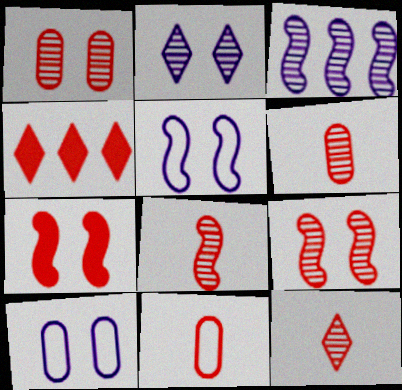[[4, 9, 11], 
[6, 8, 12]]